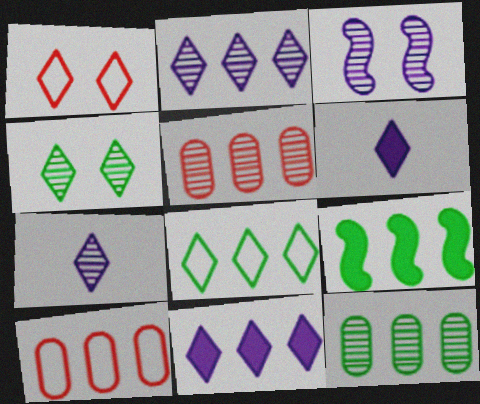[[2, 9, 10], 
[8, 9, 12]]